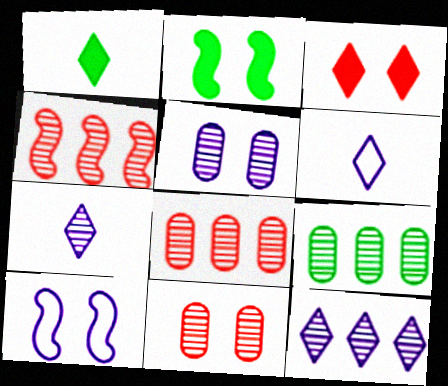[[1, 8, 10], 
[2, 6, 8], 
[4, 9, 12]]